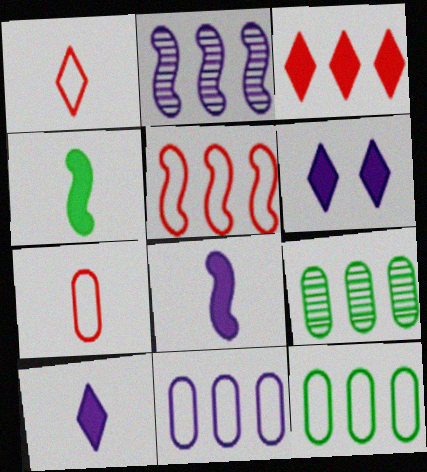[[2, 3, 12]]